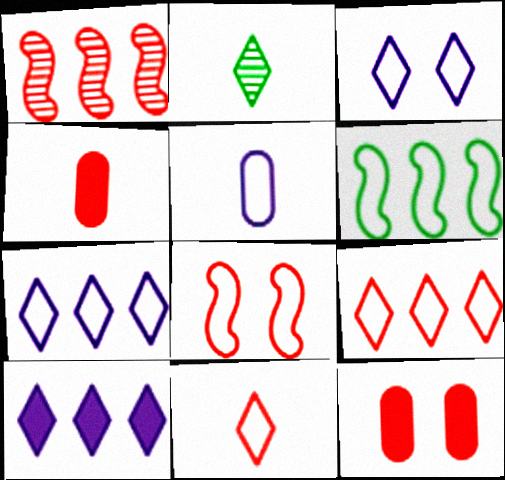[[1, 11, 12]]